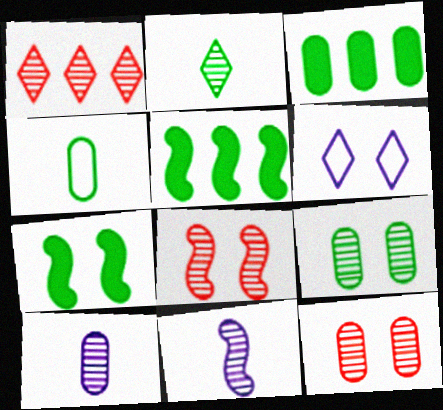[[1, 9, 11], 
[3, 4, 9], 
[6, 7, 12]]